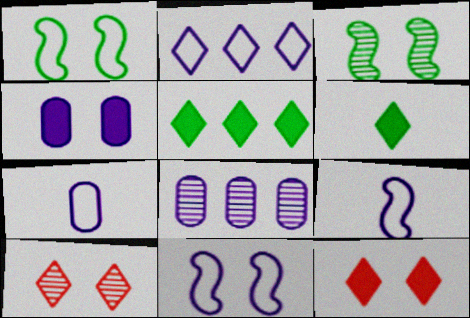[[1, 4, 10], 
[2, 6, 10], 
[2, 7, 11], 
[4, 7, 8]]